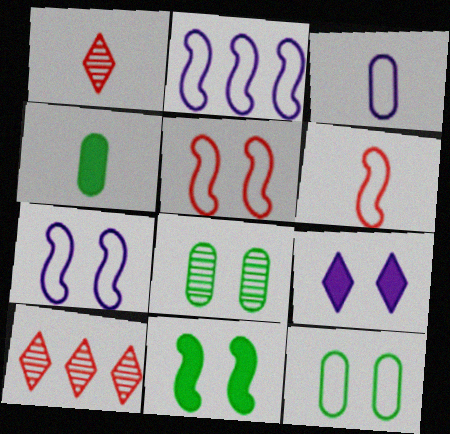[[3, 10, 11], 
[4, 7, 10], 
[5, 8, 9]]